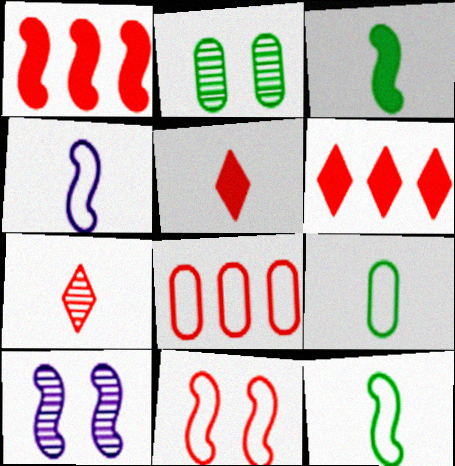[[1, 10, 12], 
[2, 4, 6], 
[6, 9, 10]]